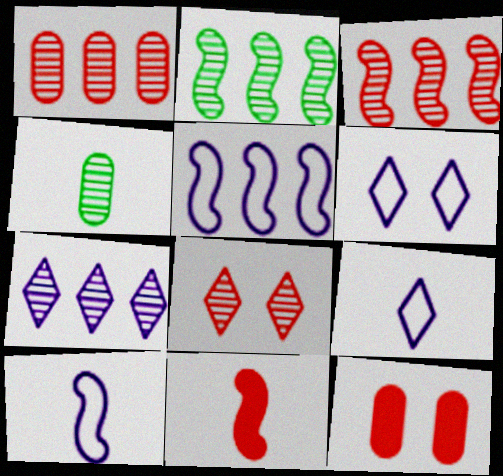[[1, 2, 7], 
[2, 9, 12], 
[4, 9, 11]]